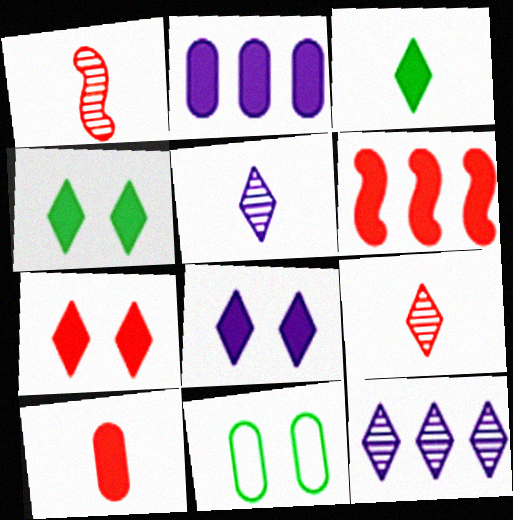[[4, 7, 8], 
[5, 6, 11], 
[6, 7, 10]]